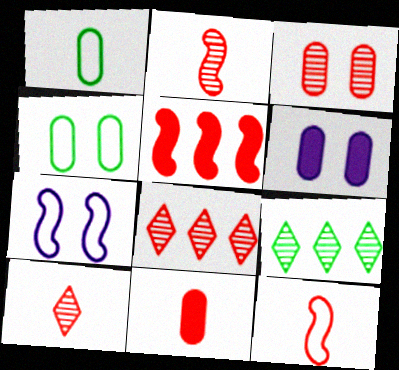[[2, 3, 8], 
[3, 4, 6], 
[6, 9, 12], 
[7, 9, 11], 
[10, 11, 12]]